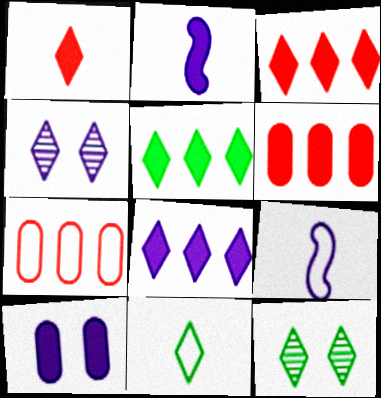[[2, 7, 12], 
[2, 8, 10], 
[3, 4, 11], 
[3, 5, 8], 
[5, 11, 12], 
[6, 9, 12]]